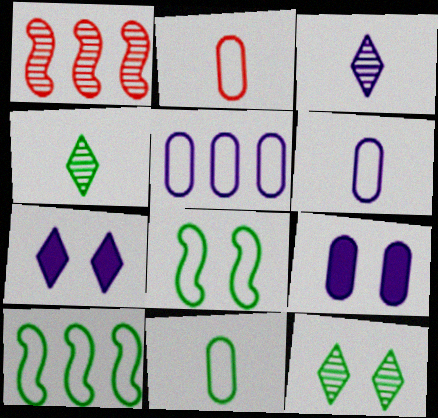[[1, 7, 11], 
[2, 6, 11]]